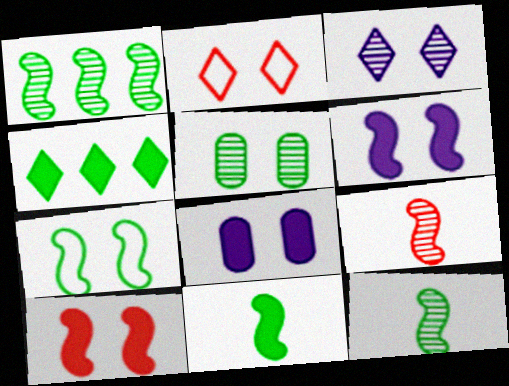[[1, 7, 11], 
[2, 5, 6]]